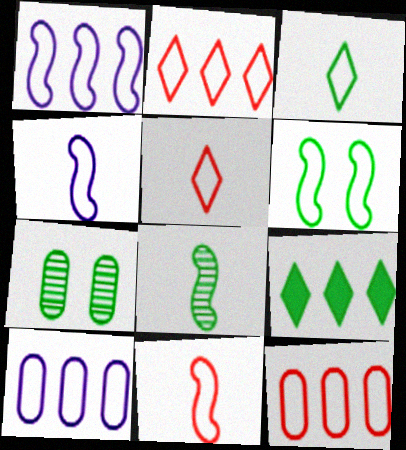[[1, 6, 11], 
[5, 6, 10]]